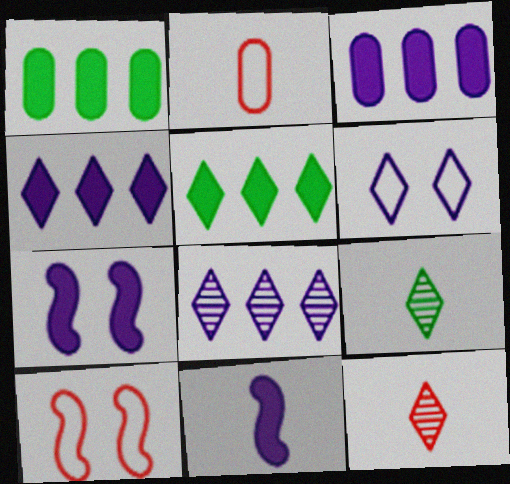[[2, 9, 11], 
[3, 9, 10], 
[5, 6, 12]]